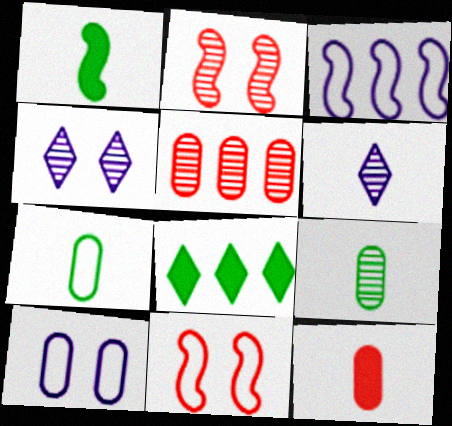[[1, 2, 3], 
[3, 5, 8]]